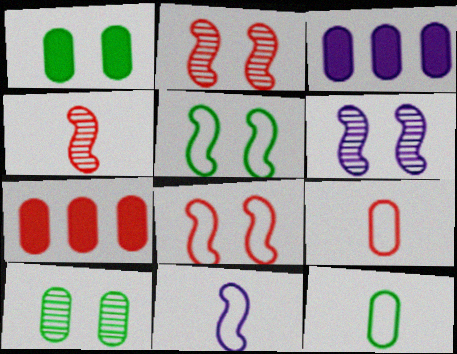[[3, 9, 10]]